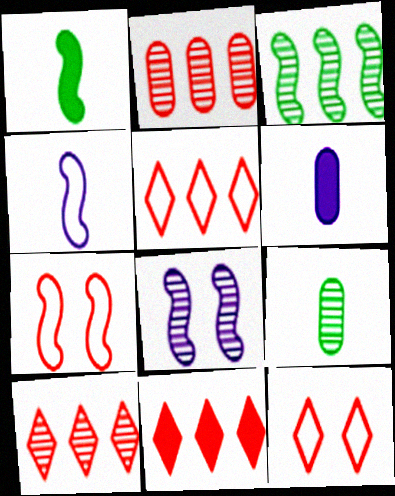[[3, 6, 12], 
[5, 10, 11], 
[8, 9, 10]]